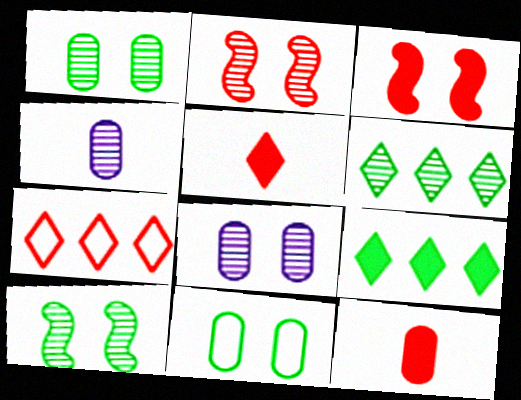[[2, 4, 6], 
[2, 7, 12]]